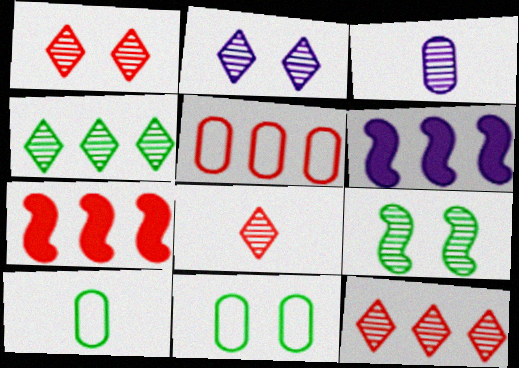[[1, 6, 10], 
[1, 8, 12], 
[2, 4, 8], 
[2, 7, 10], 
[3, 9, 12], 
[4, 5, 6], 
[5, 7, 12], 
[6, 8, 11]]